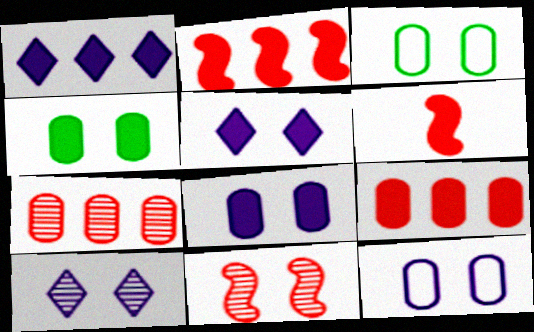[[1, 4, 6], 
[3, 5, 11]]